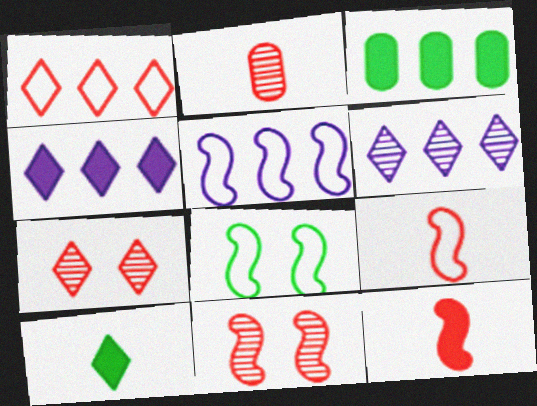[[2, 4, 8], 
[5, 8, 9]]